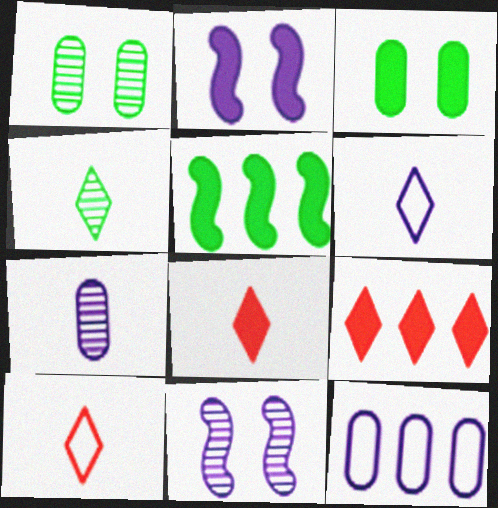[[4, 6, 8]]